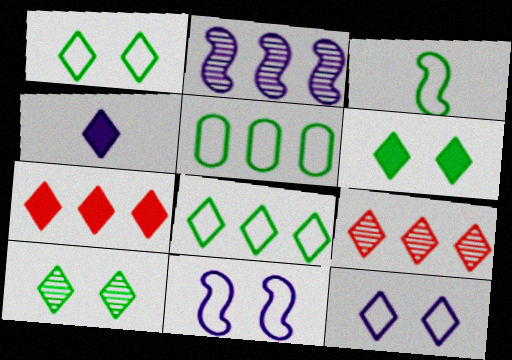[[1, 3, 5], 
[1, 4, 9], 
[1, 6, 10], 
[2, 5, 7], 
[4, 6, 7]]